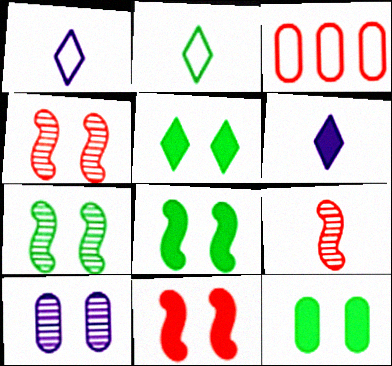[[3, 6, 7], 
[5, 8, 12]]